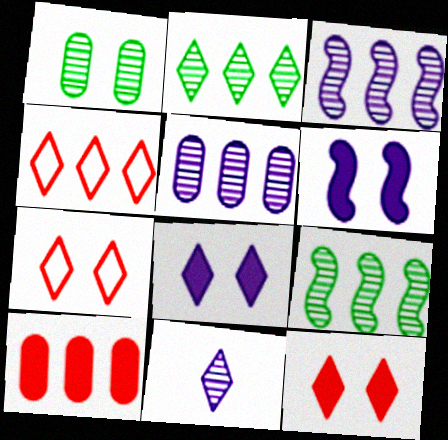[[1, 6, 7]]